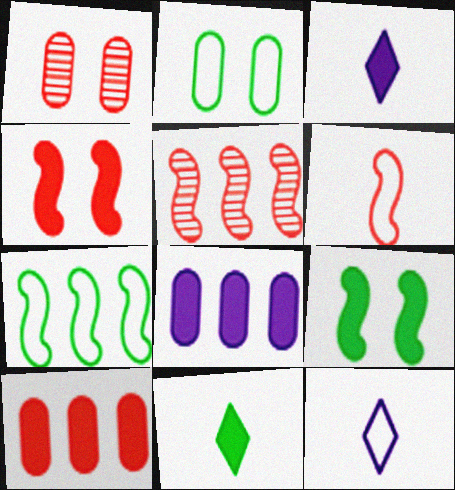[[1, 3, 7], 
[2, 3, 5], 
[3, 9, 10], 
[4, 5, 6], 
[4, 8, 11]]